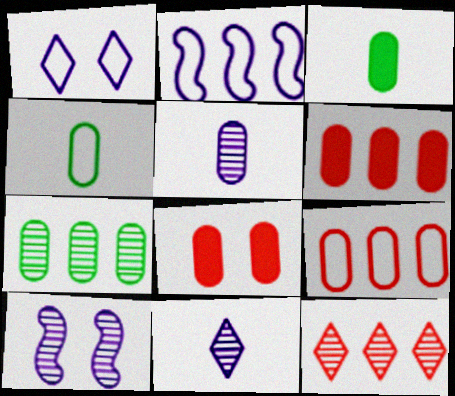[]